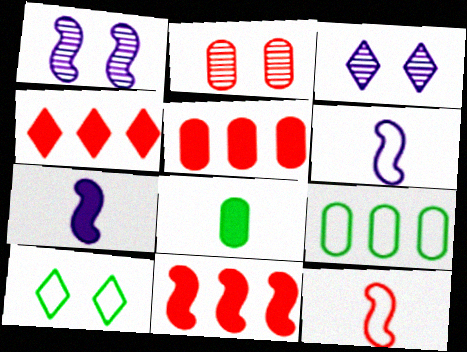[[2, 4, 12], 
[4, 5, 11]]